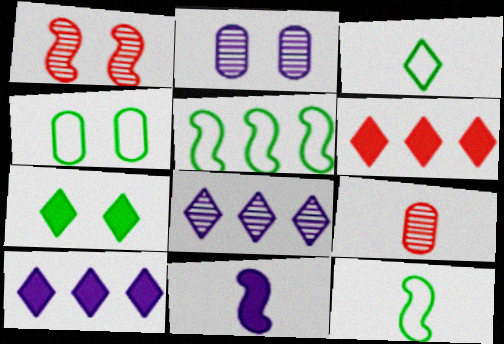[[1, 5, 11], 
[2, 6, 12], 
[3, 4, 5], 
[3, 9, 11]]